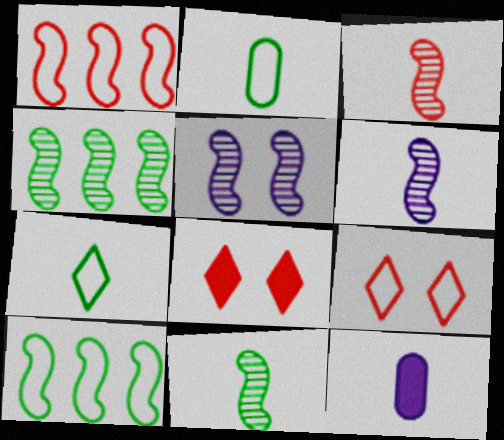[[3, 4, 5], 
[3, 6, 11], 
[3, 7, 12], 
[4, 9, 12]]